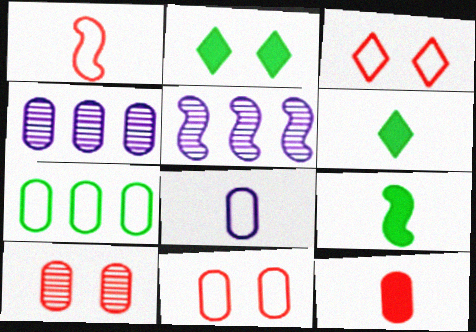[[1, 2, 4], 
[3, 4, 9], 
[5, 6, 11], 
[7, 8, 11]]